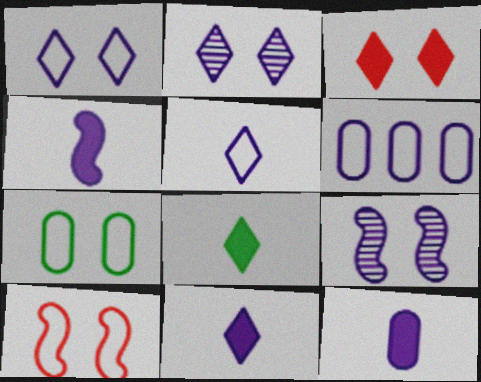[[1, 7, 10], 
[2, 4, 6], 
[3, 7, 9], 
[4, 11, 12], 
[6, 9, 11]]